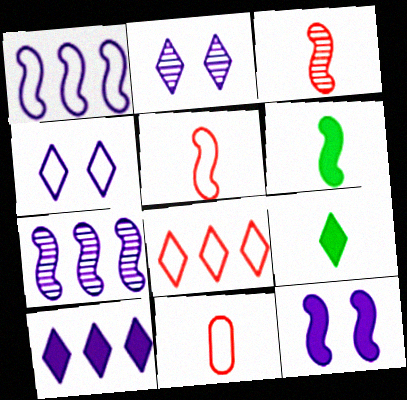[[2, 8, 9]]